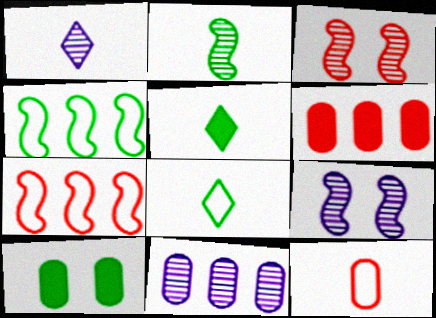[[1, 7, 10], 
[1, 9, 11], 
[6, 8, 9], 
[10, 11, 12]]